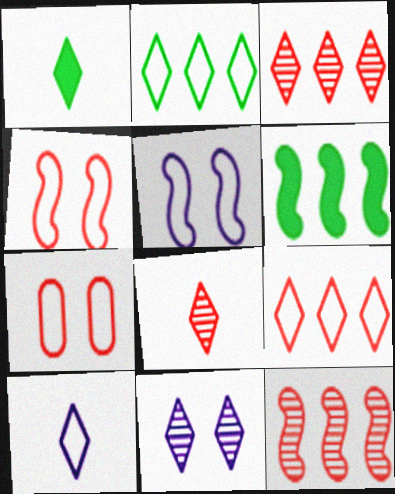[[1, 8, 10], 
[1, 9, 11]]